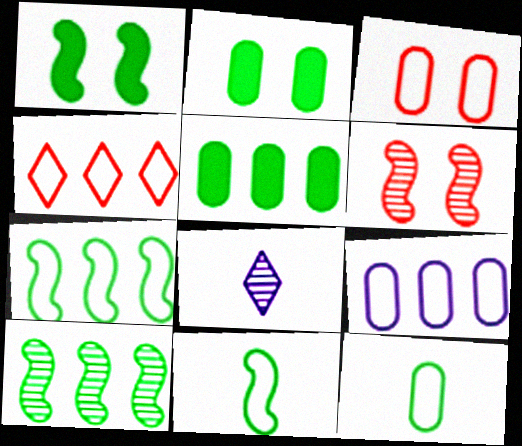[[1, 10, 11], 
[3, 9, 12], 
[4, 7, 9]]